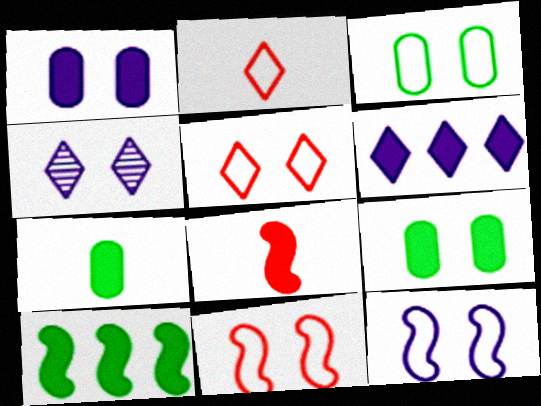[[1, 4, 12], 
[3, 5, 12], 
[4, 9, 11], 
[6, 8, 9]]